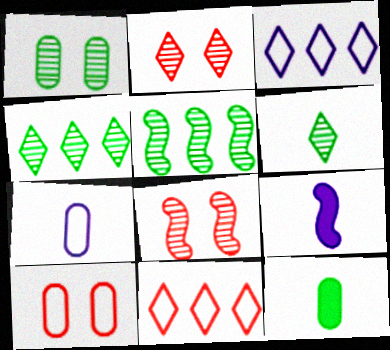[[1, 5, 6], 
[1, 9, 11], 
[3, 8, 12], 
[4, 9, 10]]